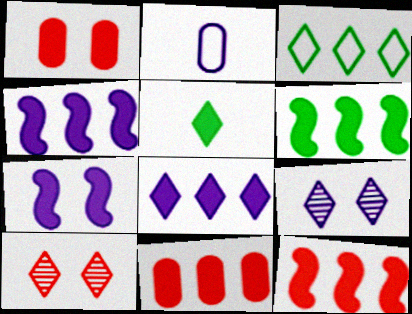[[1, 4, 5], 
[2, 4, 9], 
[2, 6, 10], 
[4, 6, 12], 
[5, 7, 11], 
[6, 8, 11]]